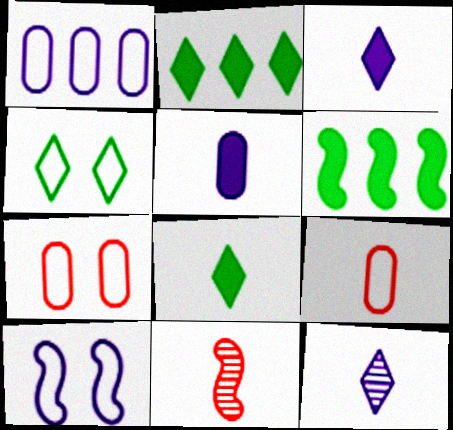[[4, 7, 10], 
[6, 7, 12], 
[6, 10, 11]]